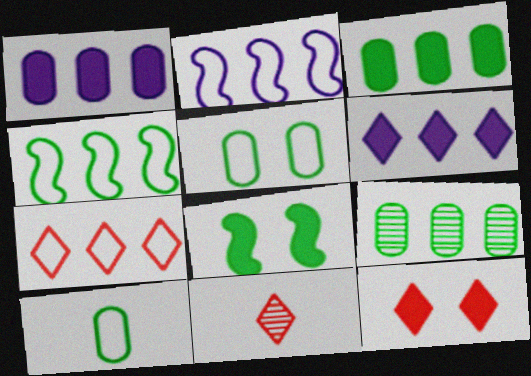[[7, 11, 12]]